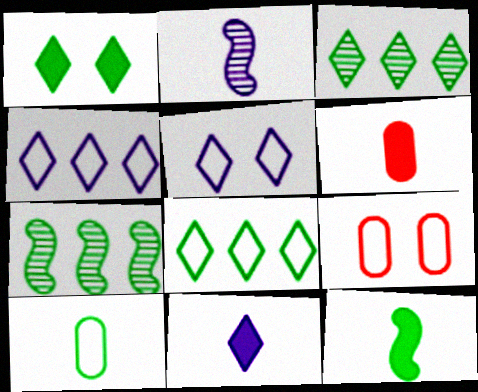[[1, 7, 10], 
[5, 6, 7], 
[6, 11, 12], 
[7, 9, 11]]